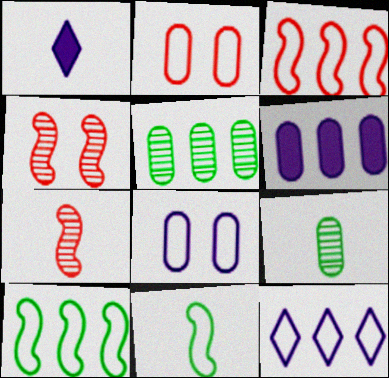[[2, 6, 9], 
[2, 11, 12]]